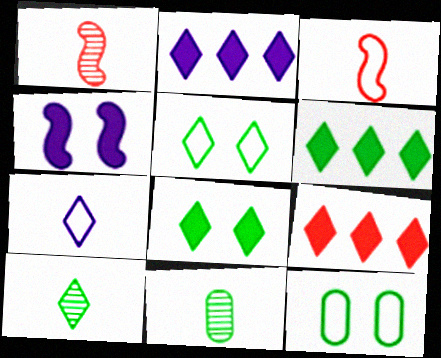[[1, 2, 12], 
[2, 6, 9], 
[5, 6, 10]]